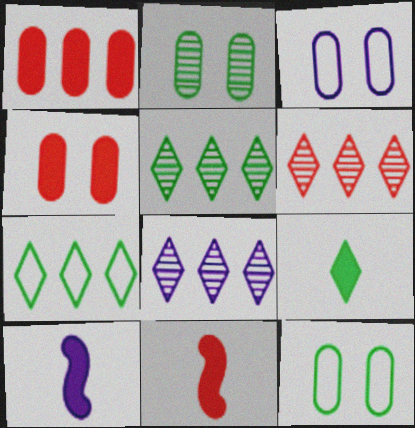[[2, 3, 4], 
[3, 5, 11], 
[3, 8, 10], 
[5, 6, 8], 
[6, 10, 12], 
[8, 11, 12]]